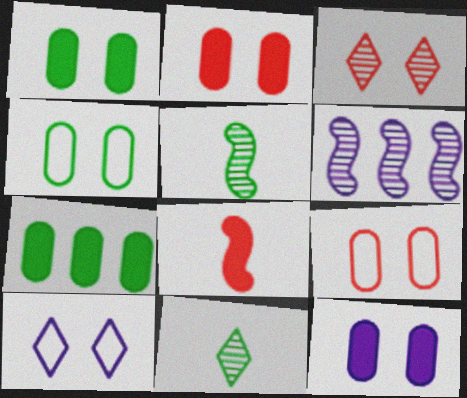[[1, 2, 12]]